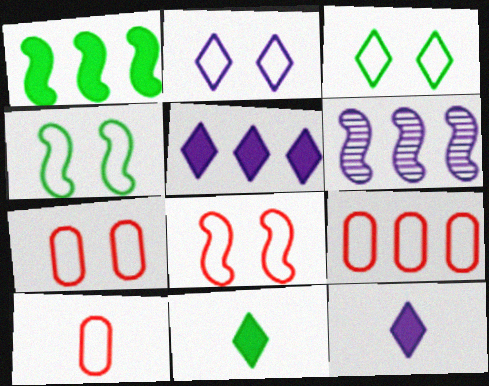[[2, 4, 7], 
[6, 7, 11], 
[7, 9, 10]]